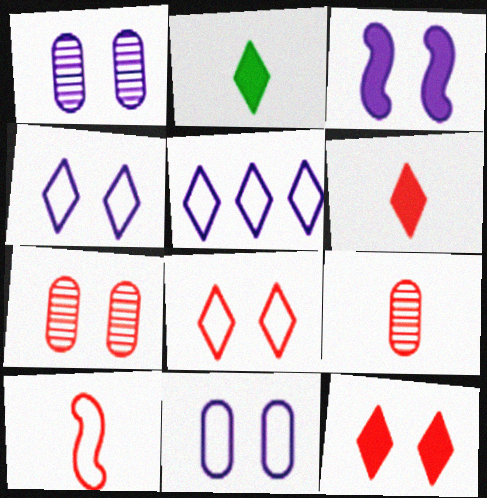[[1, 3, 4], 
[6, 9, 10]]